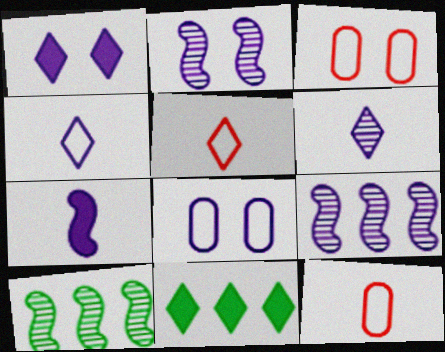[[1, 2, 8], 
[1, 10, 12], 
[2, 11, 12]]